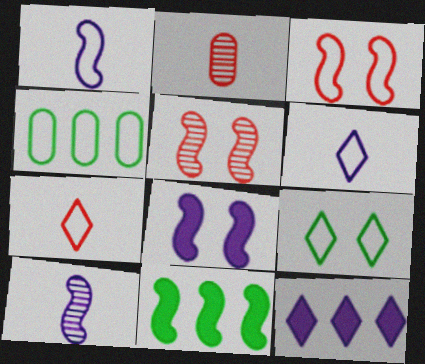[[1, 5, 11], 
[3, 4, 6], 
[3, 10, 11]]